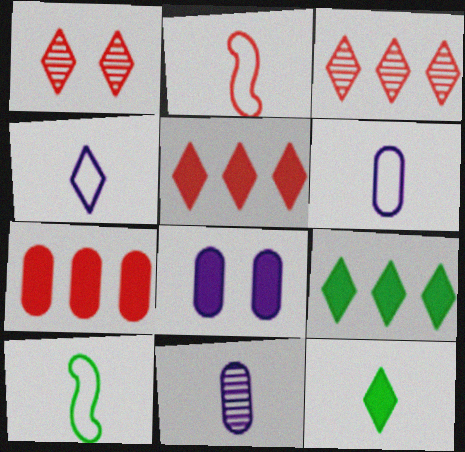[[1, 2, 7], 
[1, 4, 9], 
[2, 11, 12], 
[3, 8, 10]]